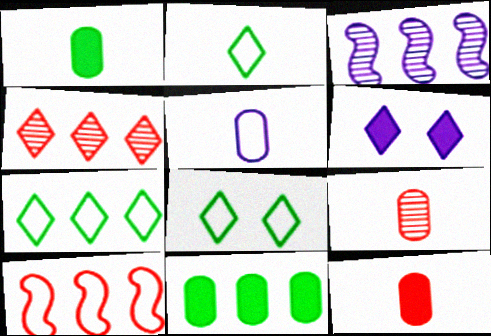[[1, 5, 9], 
[2, 4, 6], 
[2, 7, 8], 
[3, 5, 6], 
[3, 8, 12], 
[5, 8, 10]]